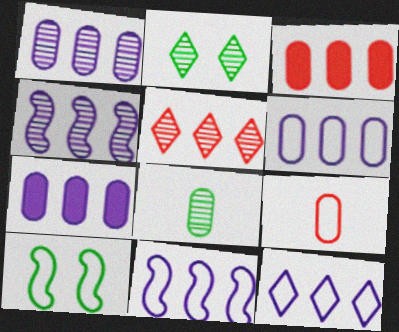[[1, 6, 7], 
[4, 7, 12], 
[6, 11, 12], 
[9, 10, 12]]